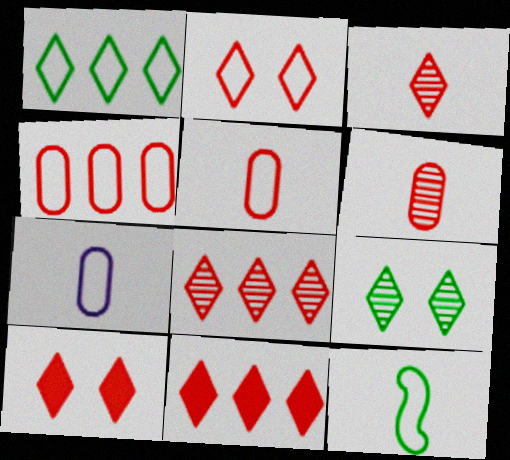[[2, 3, 11]]